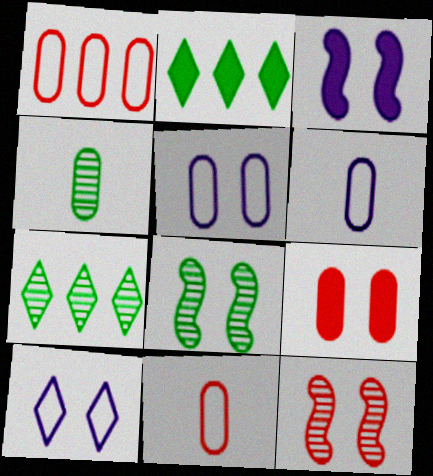[[2, 6, 12], 
[3, 7, 11], 
[4, 7, 8], 
[8, 9, 10]]